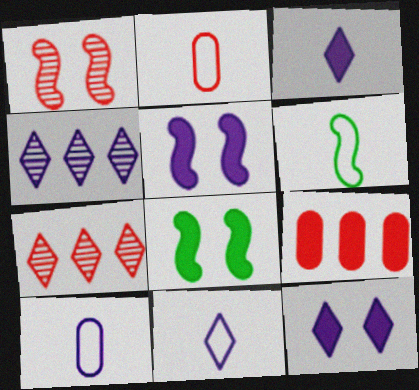[[2, 4, 8], 
[2, 6, 11], 
[3, 8, 9], 
[4, 5, 10], 
[4, 11, 12], 
[7, 8, 10]]